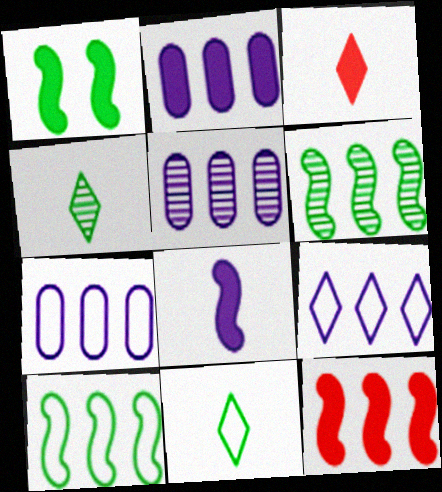[[1, 2, 3], 
[1, 8, 12], 
[2, 5, 7]]